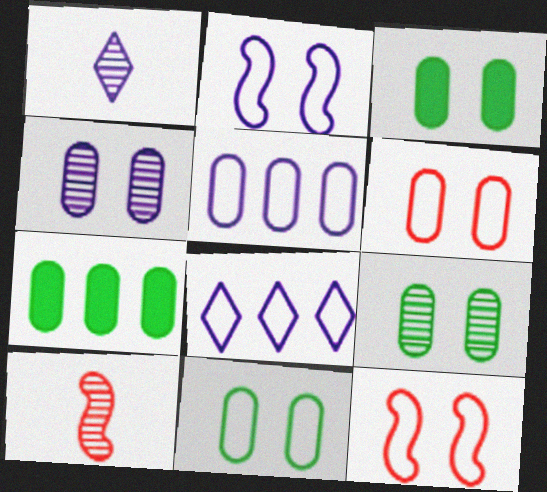[[1, 7, 12], 
[3, 4, 6], 
[3, 8, 10], 
[3, 9, 11]]